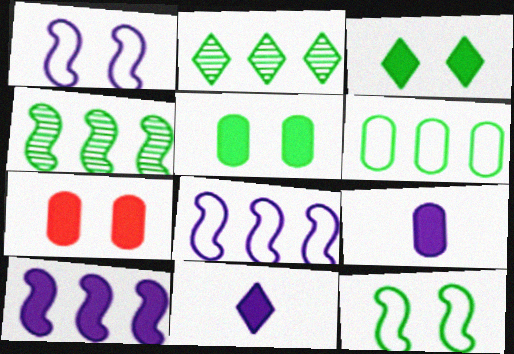[]